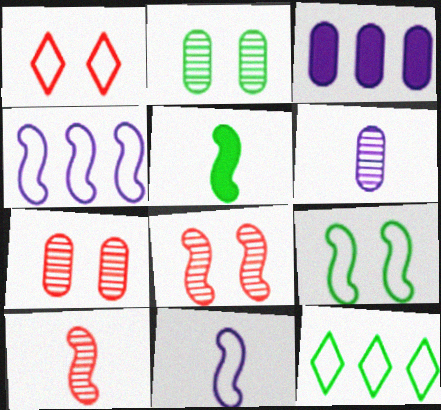[[2, 5, 12], 
[4, 5, 8], 
[5, 10, 11]]